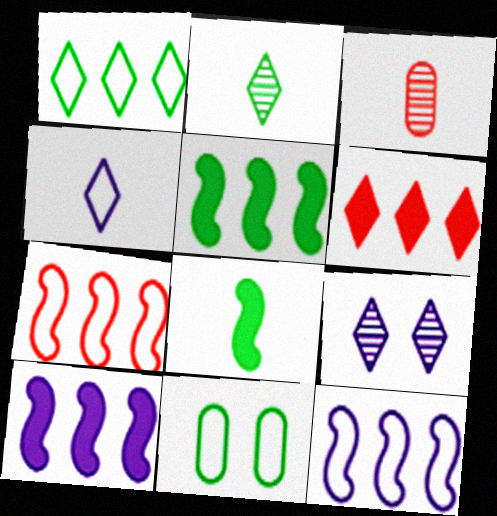[[2, 5, 11], 
[3, 4, 8], 
[4, 7, 11]]